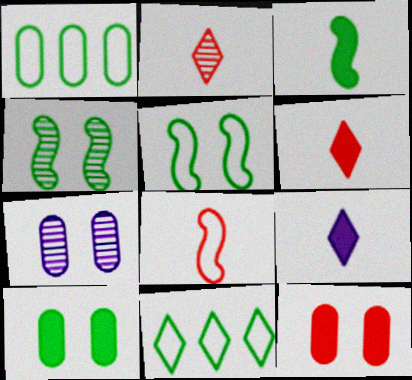[]